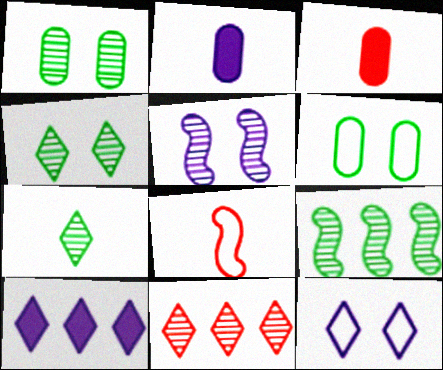[[1, 7, 9], 
[1, 8, 10], 
[2, 7, 8], 
[3, 9, 12]]